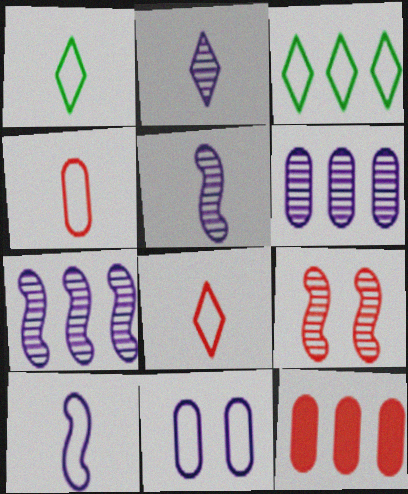[[1, 4, 10], 
[3, 7, 12], 
[8, 9, 12]]